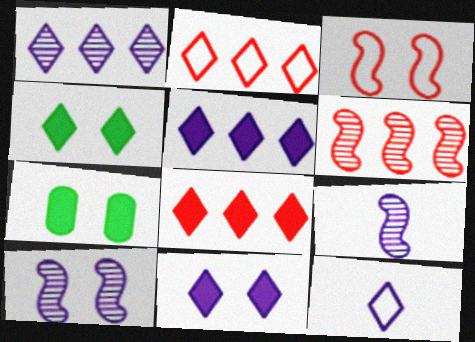[[1, 11, 12], 
[2, 7, 9], 
[6, 7, 12]]